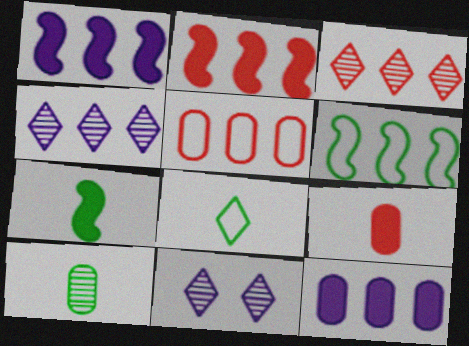[[2, 3, 5], 
[3, 6, 12], 
[5, 7, 11], 
[6, 9, 11], 
[7, 8, 10]]